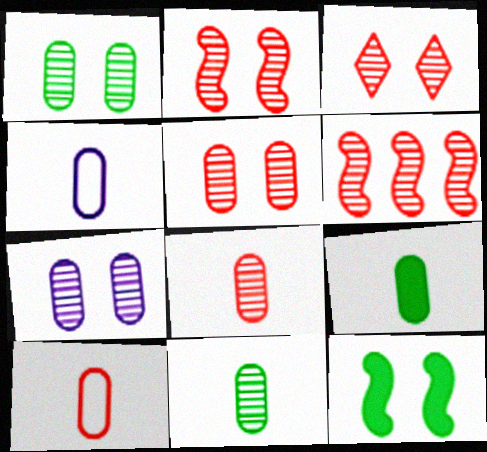[[1, 5, 7], 
[2, 3, 5], 
[3, 6, 8], 
[4, 8, 9]]